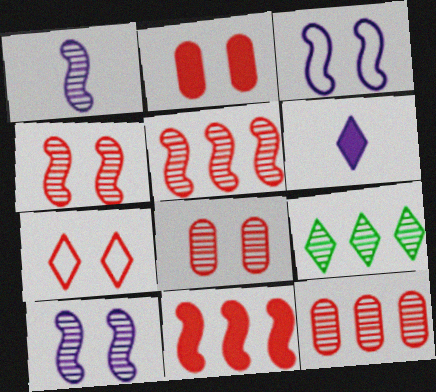[[1, 8, 9], 
[2, 4, 7], 
[6, 7, 9]]